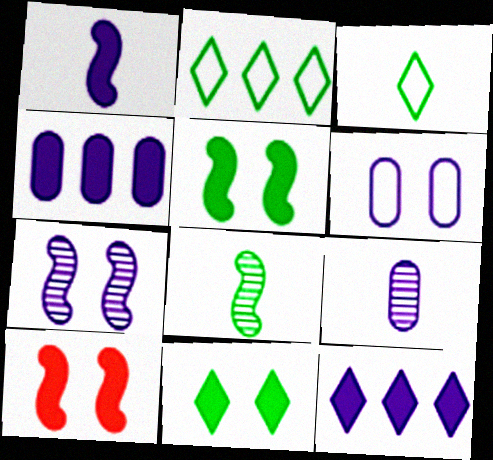[[2, 9, 10], 
[4, 6, 9]]